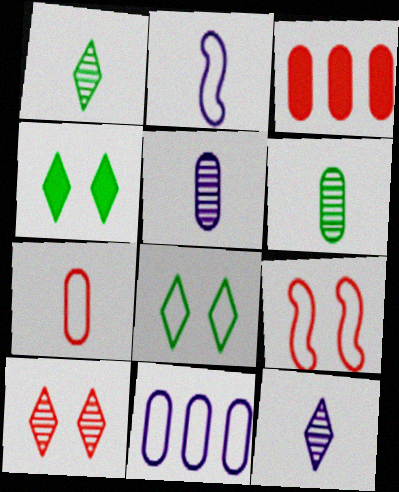[]